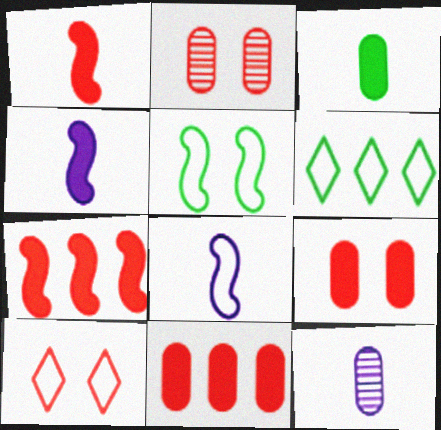[[2, 4, 6]]